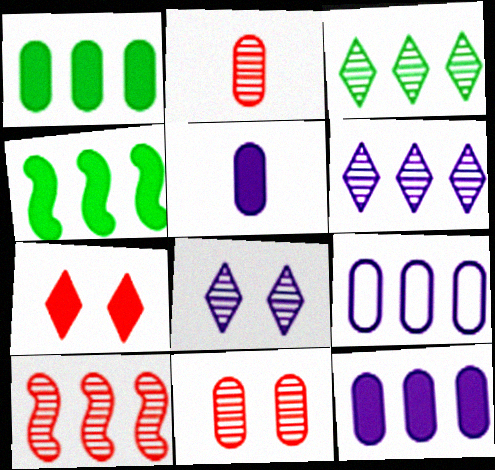[[4, 5, 7]]